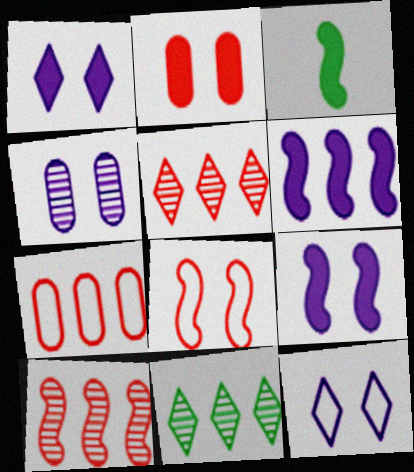[[4, 9, 12], 
[6, 7, 11]]